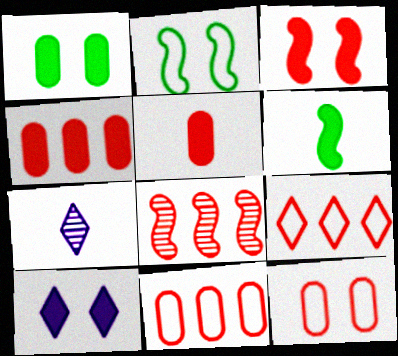[[1, 3, 10], 
[2, 4, 7], 
[4, 6, 10], 
[4, 8, 9]]